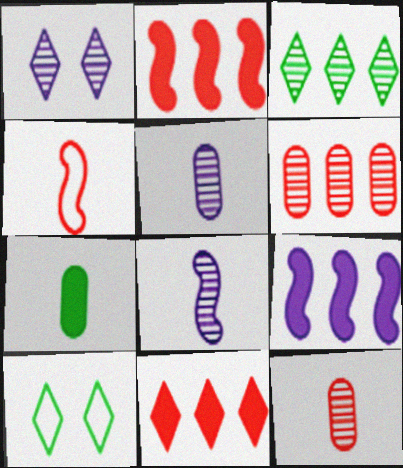[[2, 5, 10], 
[9, 10, 12]]